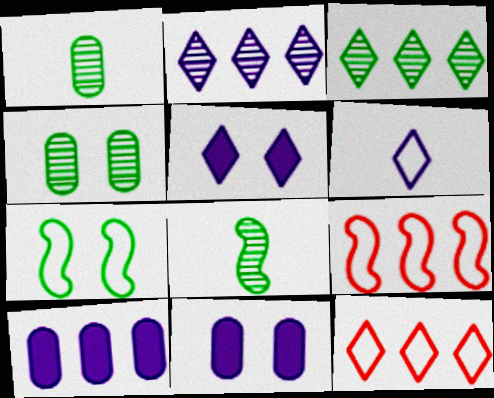[[1, 5, 9], 
[2, 5, 6], 
[3, 4, 8], 
[3, 9, 10], 
[8, 11, 12]]